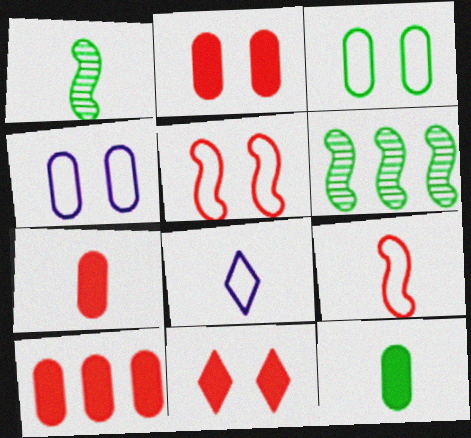[[1, 7, 8], 
[2, 6, 8], 
[2, 7, 10]]